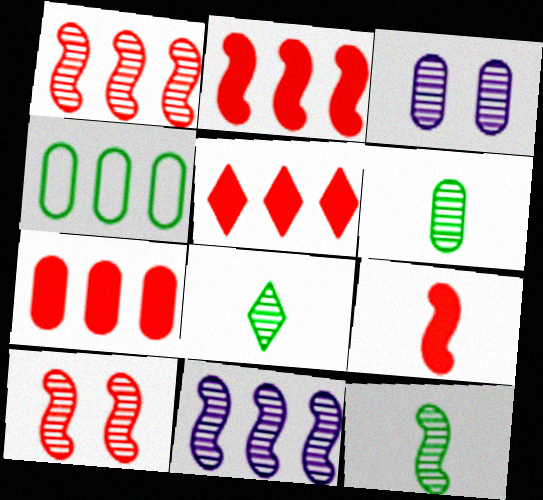[[1, 3, 8], 
[2, 5, 7], 
[4, 5, 11], 
[6, 8, 12], 
[10, 11, 12]]